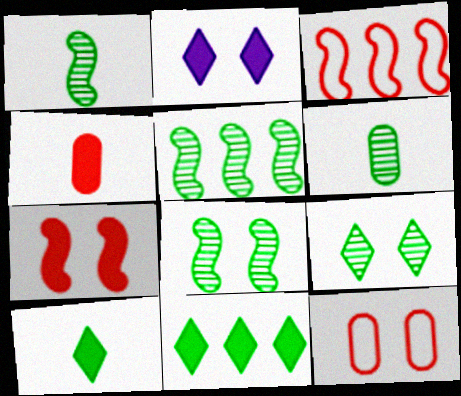[[1, 5, 8], 
[2, 3, 6], 
[2, 8, 12], 
[5, 6, 9]]